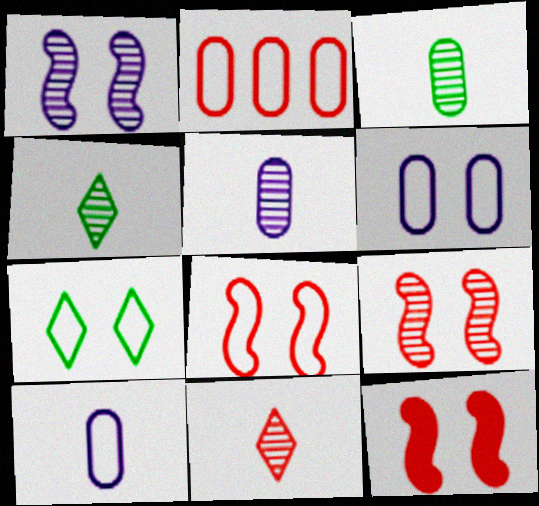[[2, 11, 12], 
[6, 7, 8], 
[8, 9, 12]]